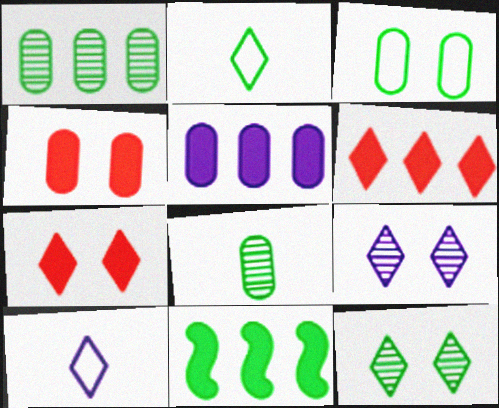[[2, 6, 9], 
[5, 6, 11], 
[6, 10, 12]]